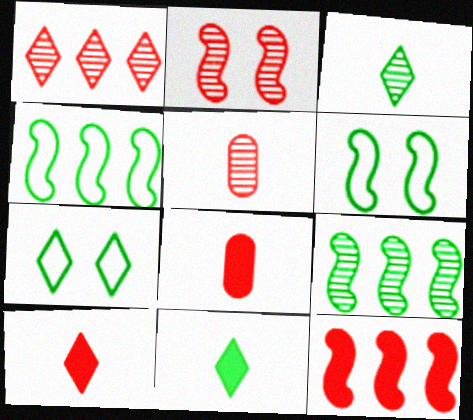[[1, 2, 5]]